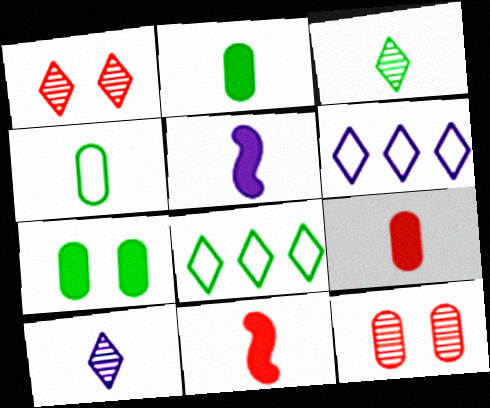[[4, 10, 11], 
[5, 8, 12]]